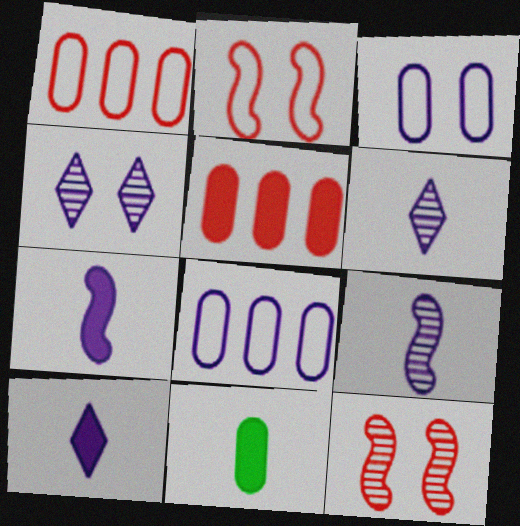[[4, 7, 8]]